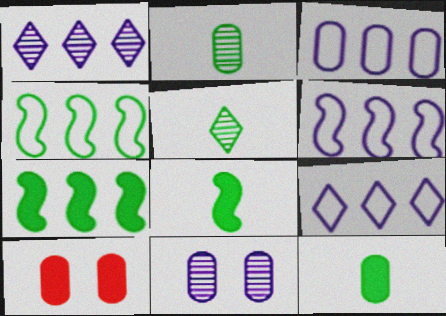[[2, 3, 10], 
[3, 6, 9], 
[5, 6, 10]]